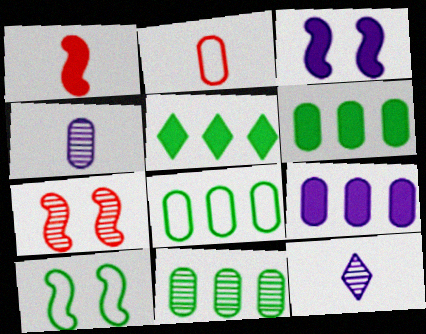[[3, 7, 10], 
[6, 8, 11], 
[7, 11, 12]]